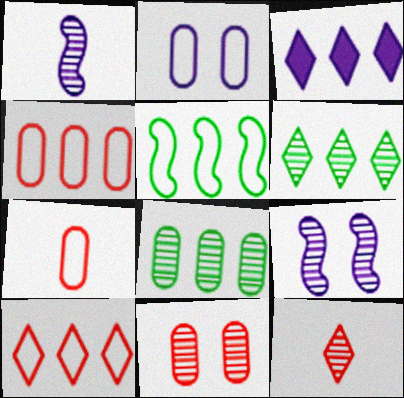[[1, 2, 3], 
[1, 6, 11], 
[3, 6, 10], 
[8, 9, 12]]